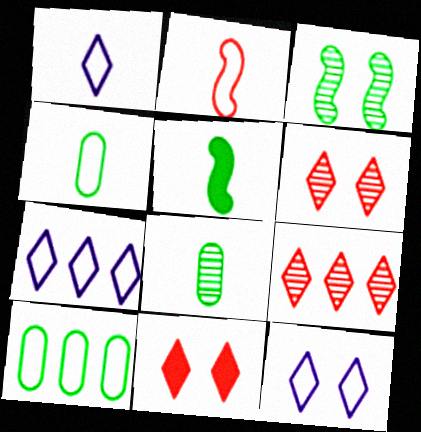[[1, 2, 4], 
[1, 7, 12], 
[2, 10, 12]]